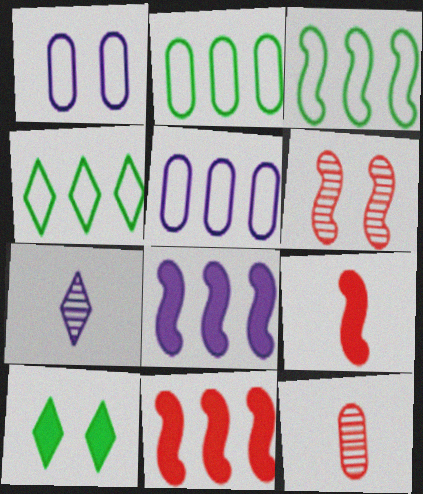[[1, 6, 10], 
[1, 7, 8], 
[2, 3, 4]]